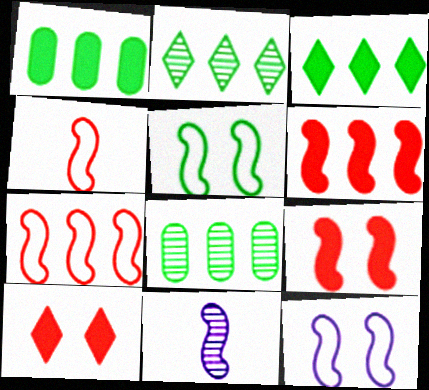[[5, 6, 11]]